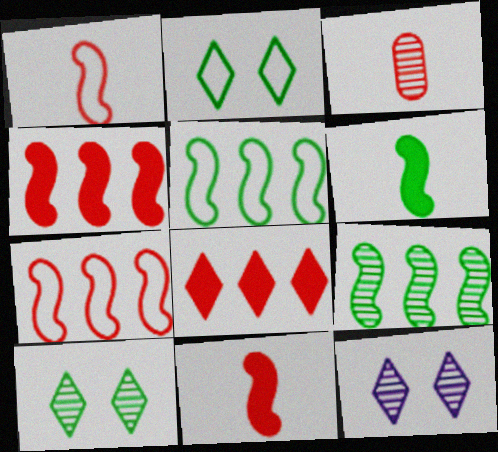[[3, 9, 12]]